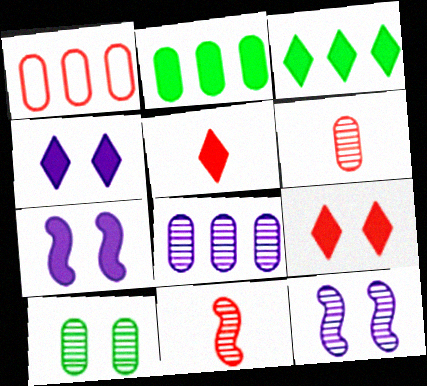[[1, 2, 8], 
[1, 9, 11], 
[2, 5, 7], 
[3, 4, 5], 
[6, 8, 10]]